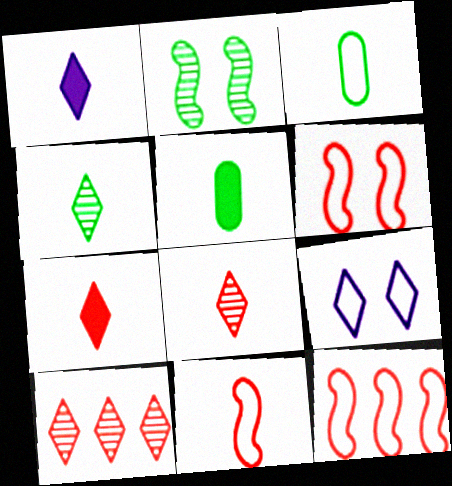[[3, 9, 12], 
[6, 11, 12]]